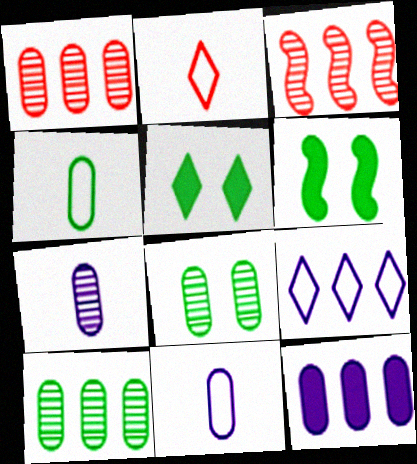[[1, 7, 8], 
[3, 5, 11]]